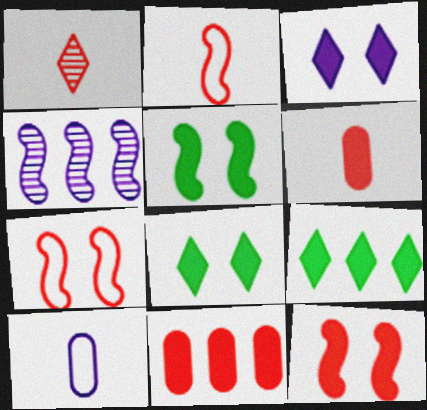[[1, 2, 6], 
[1, 7, 11], 
[2, 4, 5], 
[3, 4, 10]]